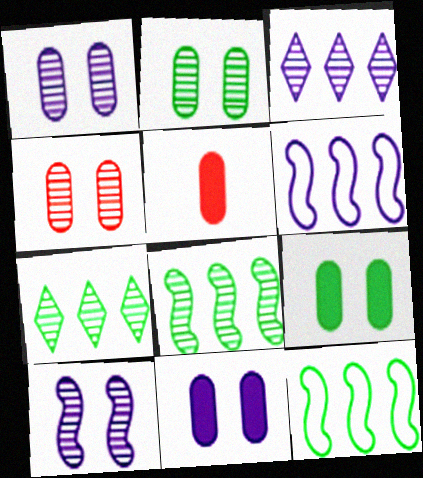[[1, 2, 4]]